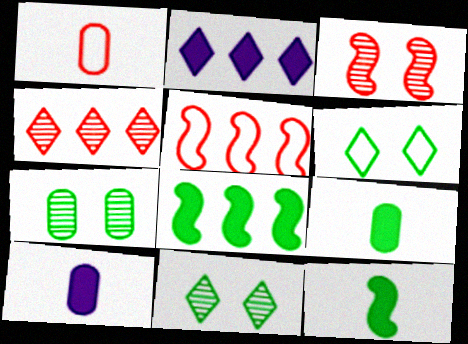[[5, 10, 11]]